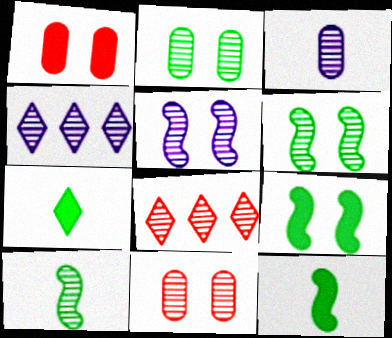[[3, 4, 5], 
[3, 6, 8], 
[4, 10, 11]]